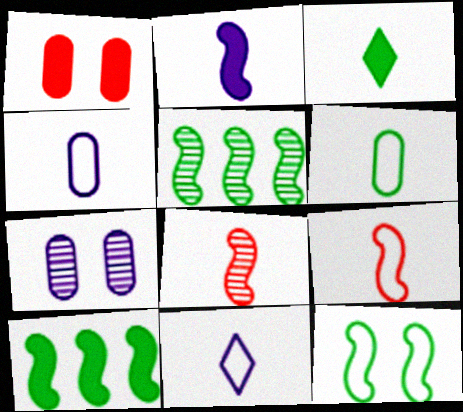[[1, 5, 11], 
[3, 4, 8], 
[6, 9, 11]]